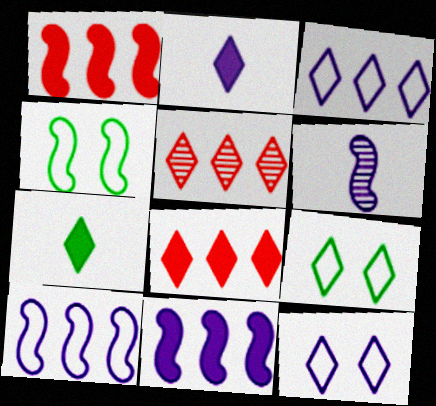[[1, 4, 6], 
[2, 5, 9], 
[5, 7, 12]]